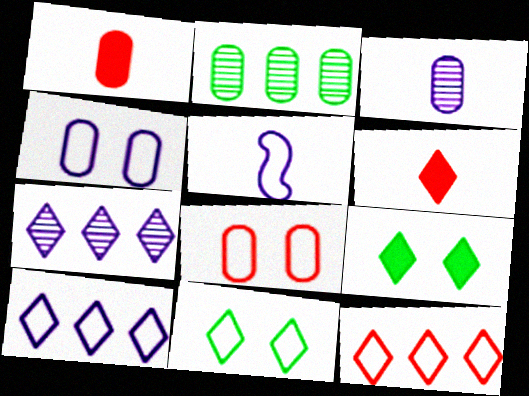[[1, 2, 4], 
[4, 5, 10], 
[6, 7, 11]]